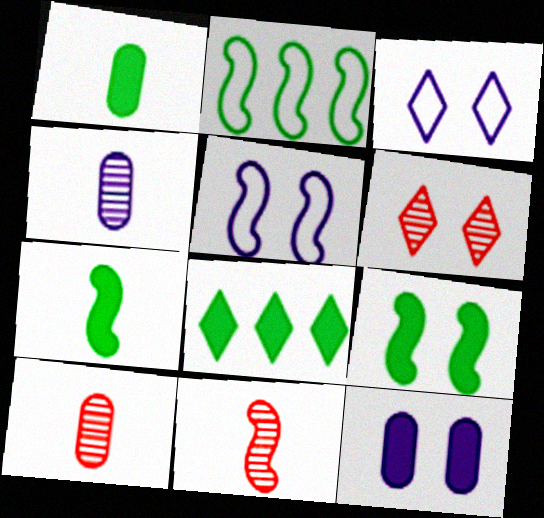[[1, 8, 9], 
[5, 8, 10]]